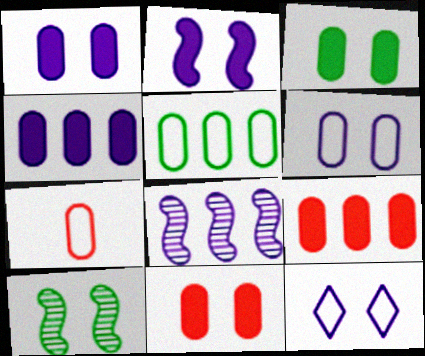[[1, 3, 11], 
[5, 6, 7], 
[10, 11, 12]]